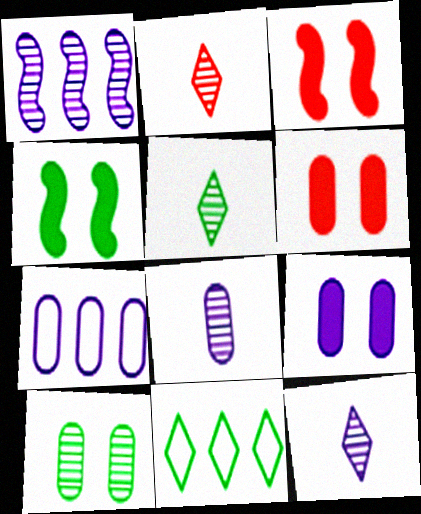[[1, 2, 10], 
[2, 4, 7], 
[2, 5, 12], 
[3, 5, 7], 
[3, 8, 11], 
[7, 8, 9]]